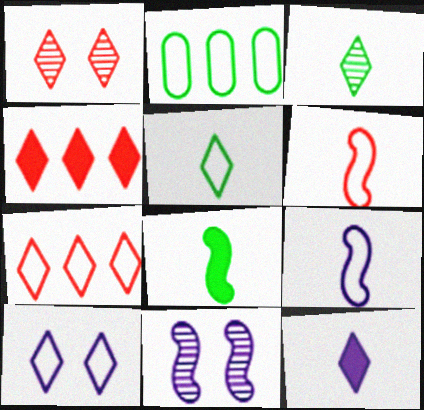[[2, 6, 10], 
[3, 4, 10], 
[5, 7, 10]]